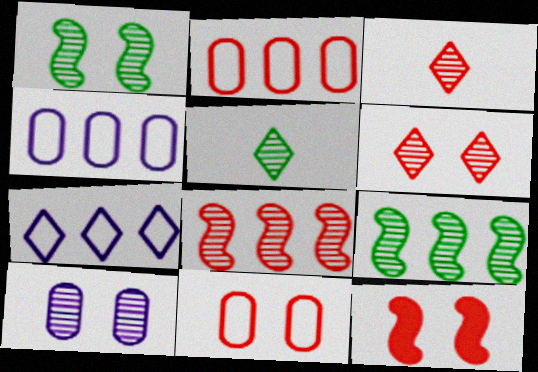[[1, 6, 10], 
[2, 3, 12], 
[3, 9, 10], 
[4, 5, 12], 
[5, 8, 10], 
[6, 11, 12]]